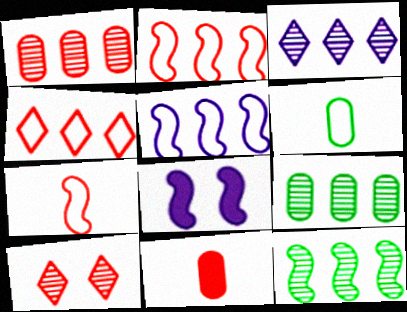[[1, 3, 12], 
[2, 10, 11], 
[7, 8, 12]]